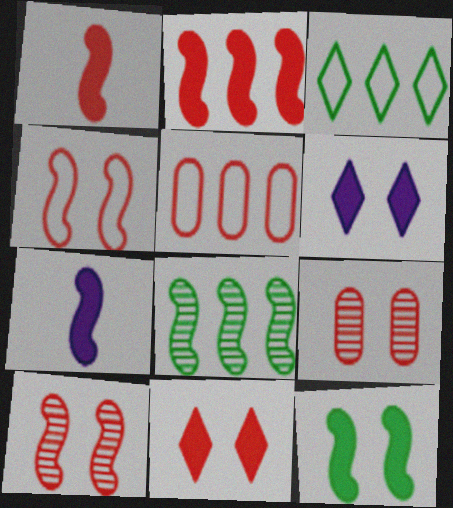[[2, 7, 12], 
[3, 7, 9], 
[4, 7, 8], 
[4, 9, 11]]